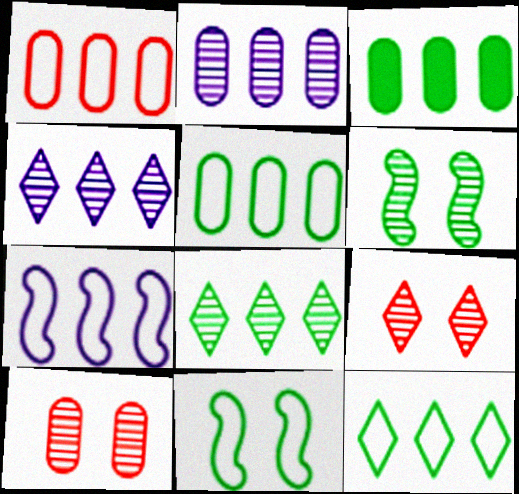[[1, 2, 3], 
[1, 7, 12]]